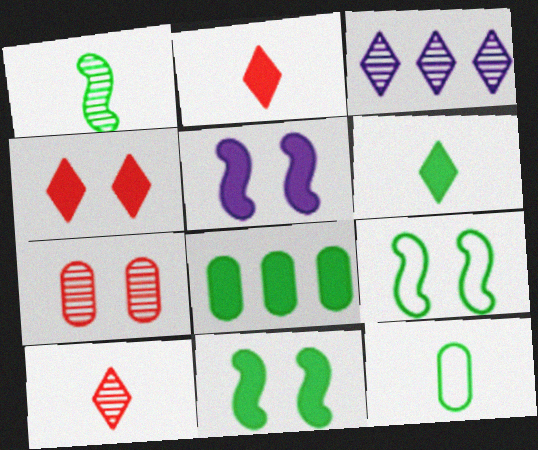[[1, 3, 7], 
[1, 6, 12], 
[2, 5, 8], 
[6, 8, 11]]